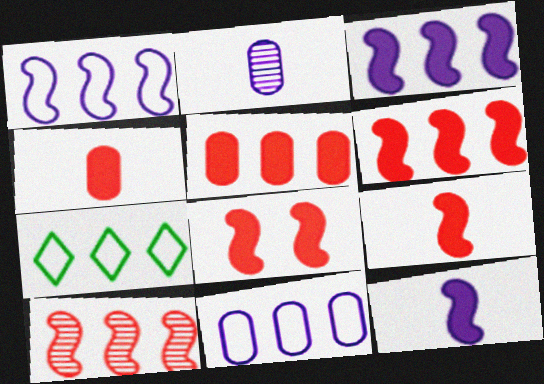[[2, 7, 8], 
[6, 8, 9]]